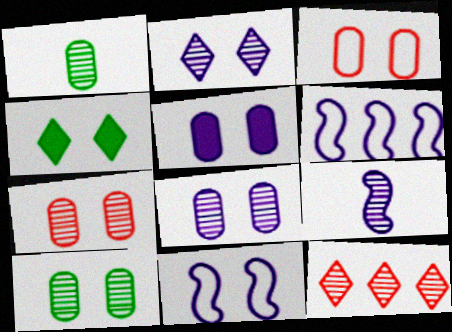[[2, 5, 11], 
[3, 5, 10], 
[4, 7, 11], 
[7, 8, 10], 
[9, 10, 12]]